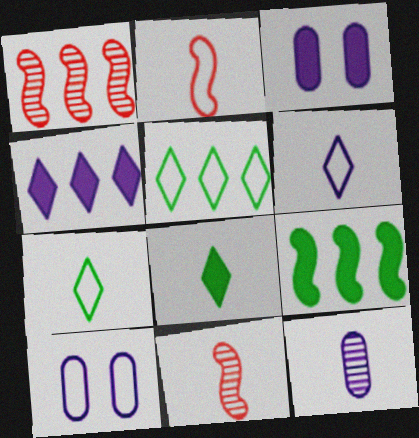[[1, 3, 7], 
[1, 8, 10], 
[2, 5, 10], 
[2, 8, 12], 
[3, 5, 11]]